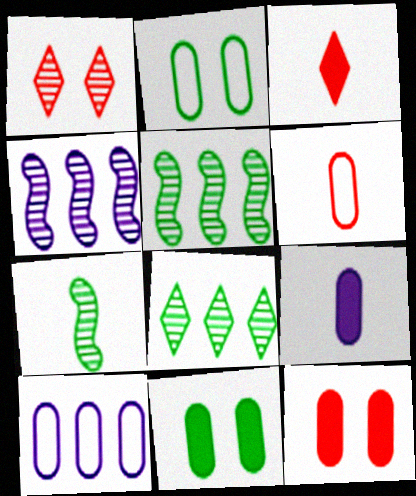[[2, 3, 4], 
[2, 6, 10]]